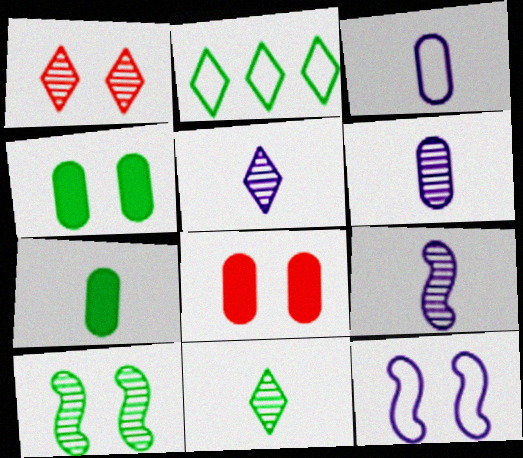[[1, 4, 12], 
[2, 7, 10], 
[2, 8, 9], 
[5, 6, 9]]